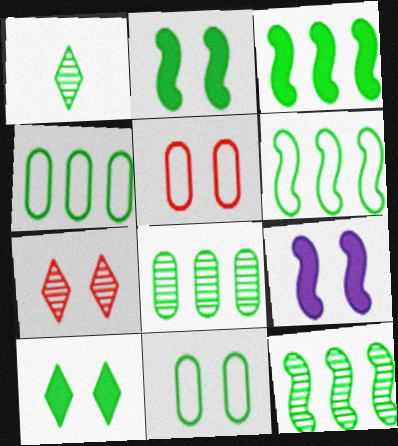[[1, 2, 4], 
[1, 3, 11], 
[3, 6, 12], 
[7, 9, 11]]